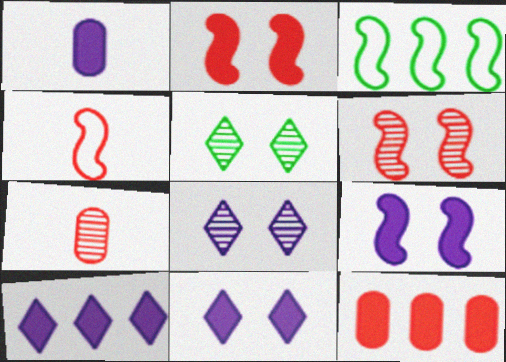[[1, 9, 10], 
[3, 7, 11]]